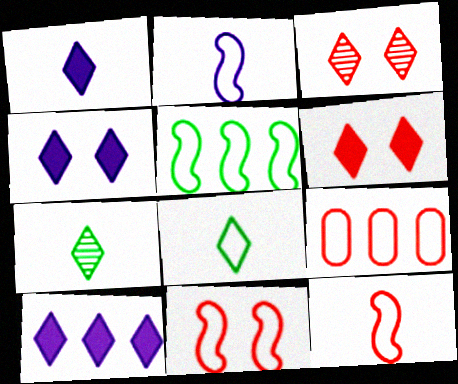[[1, 4, 10], 
[2, 5, 11], 
[3, 8, 10]]